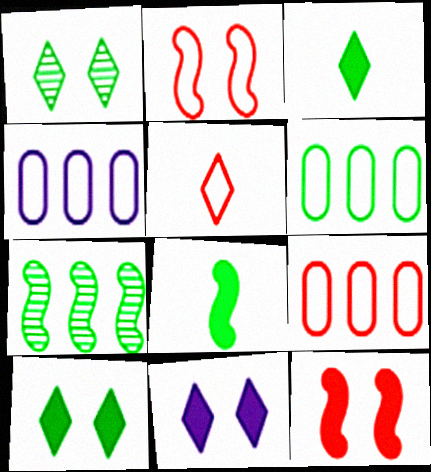[[1, 6, 8], 
[2, 5, 9], 
[4, 6, 9]]